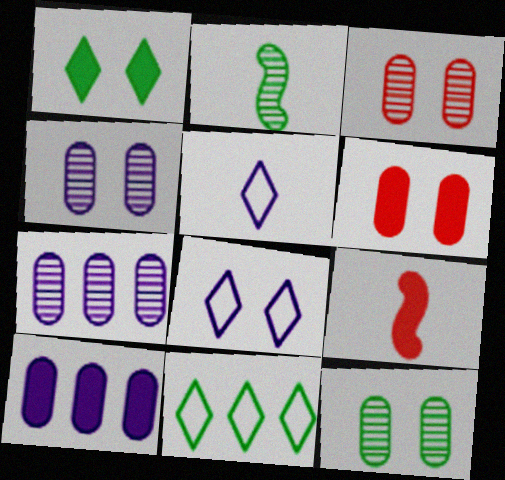[[1, 9, 10], 
[3, 4, 12], 
[4, 9, 11]]